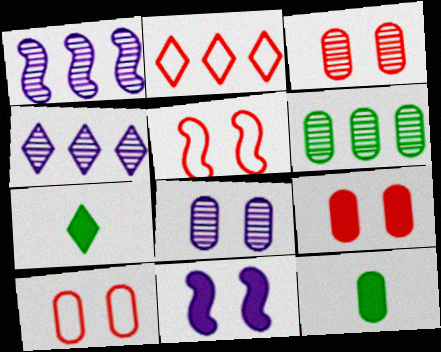[[1, 7, 10], 
[3, 9, 10], 
[4, 5, 12]]